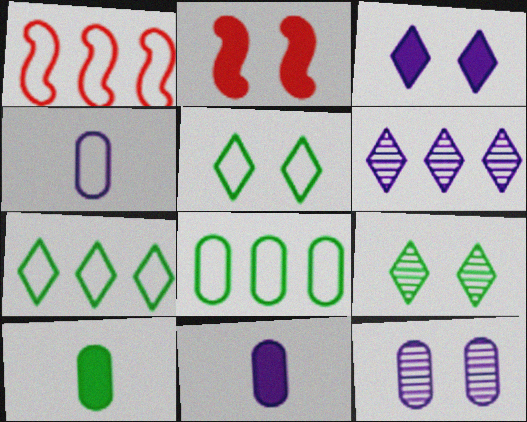[[1, 4, 5], 
[1, 9, 11], 
[2, 5, 12]]